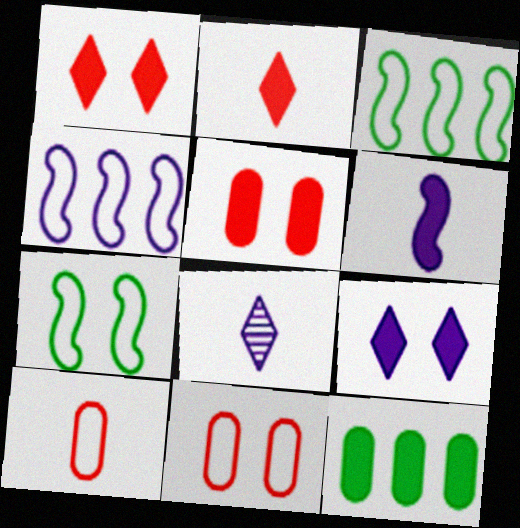[[1, 6, 12], 
[3, 5, 8]]